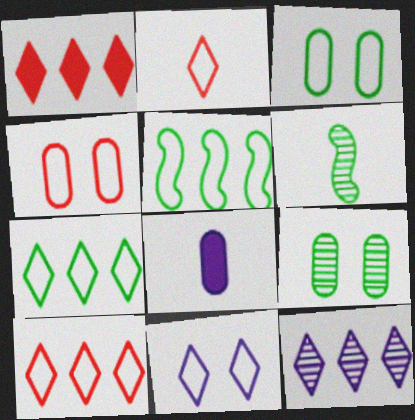[[1, 7, 12], 
[2, 6, 8], 
[2, 7, 11]]